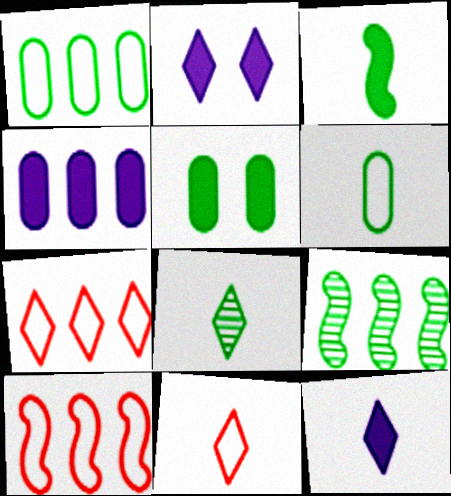[[2, 7, 8], 
[3, 6, 8], 
[4, 7, 9], 
[8, 11, 12]]